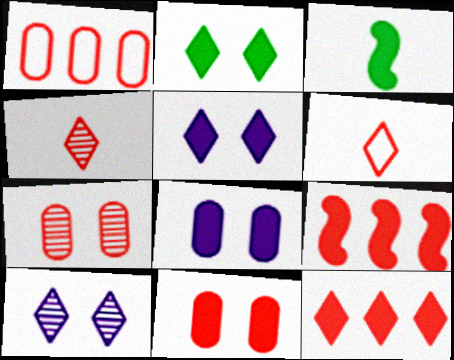[[1, 3, 10], 
[3, 8, 12], 
[6, 7, 9]]